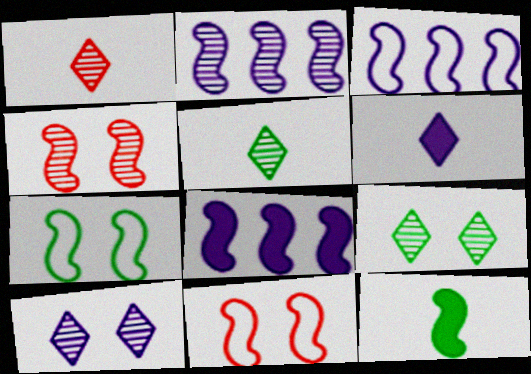[[2, 3, 8], 
[2, 11, 12], 
[3, 4, 12]]